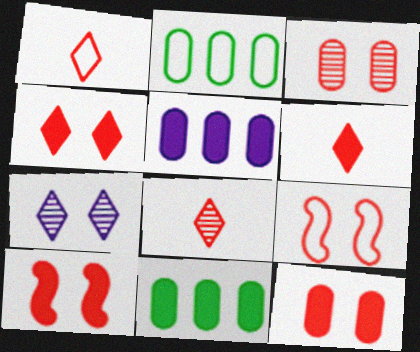[[1, 6, 8], 
[3, 4, 9], 
[4, 10, 12]]